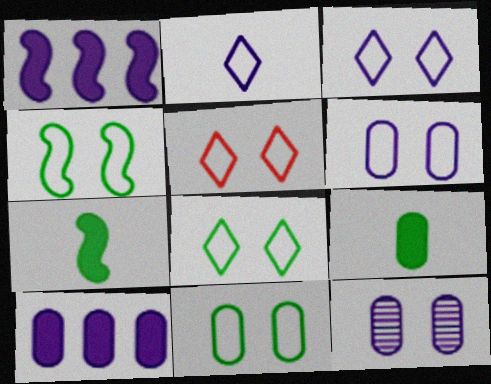[[1, 2, 12], 
[3, 5, 8], 
[4, 5, 6], 
[4, 8, 11]]